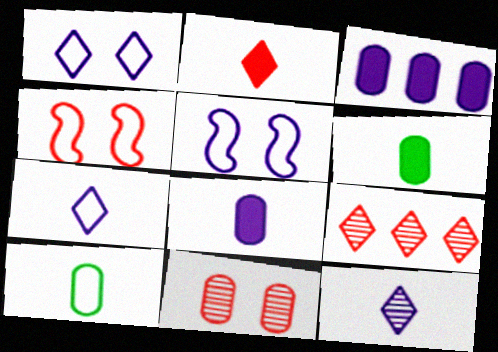[[3, 5, 12], 
[3, 10, 11], 
[5, 6, 9]]